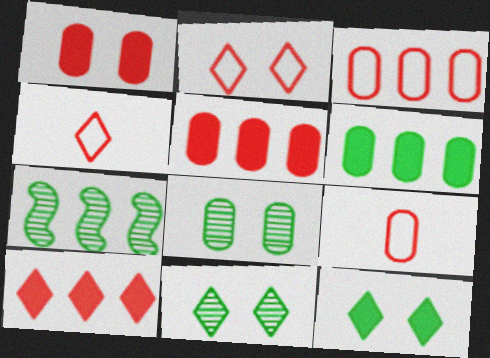[]